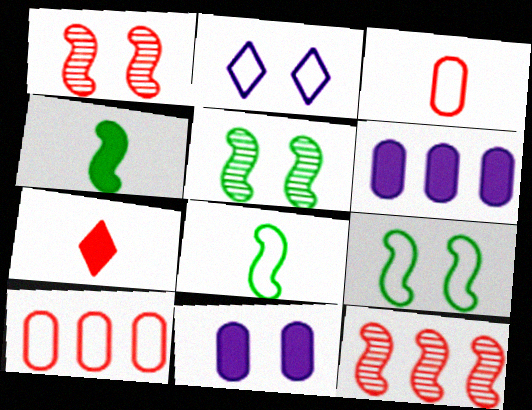[[1, 7, 10], 
[2, 8, 10]]